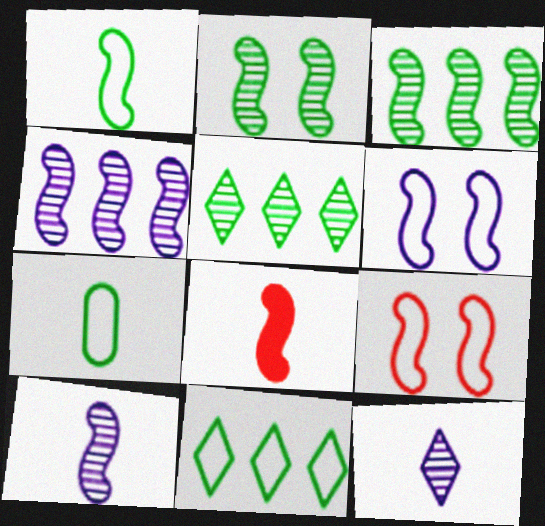[[1, 8, 10], 
[3, 6, 8], 
[7, 8, 12]]